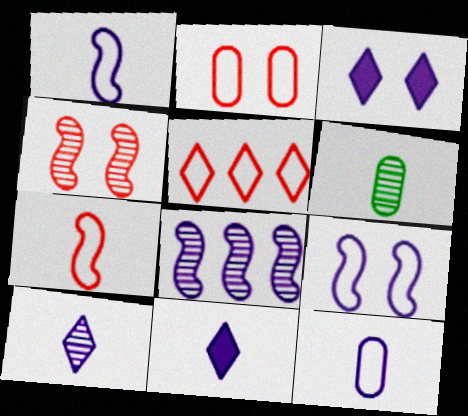[[2, 5, 7], 
[3, 8, 12], 
[6, 7, 11]]